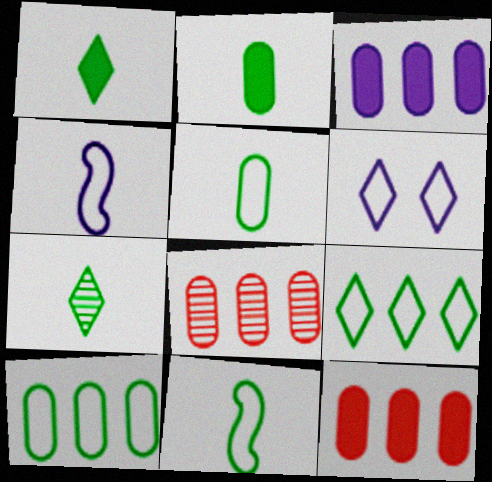[[2, 7, 11], 
[3, 8, 10]]